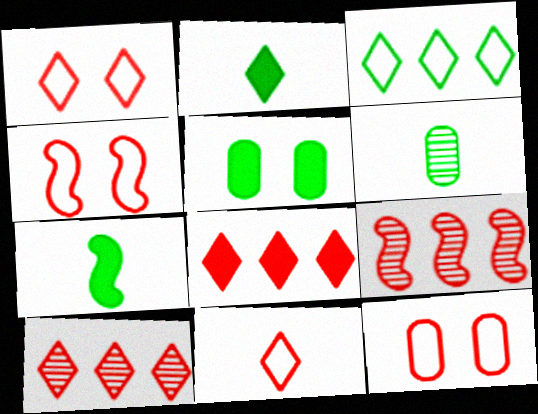[[1, 4, 12]]